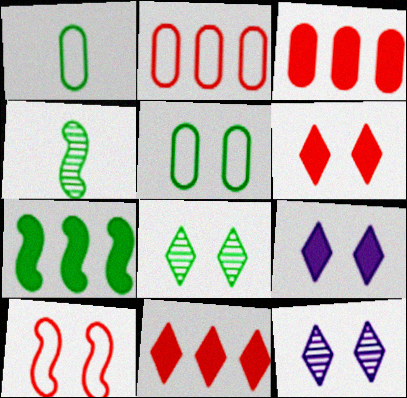[[1, 7, 8], 
[2, 4, 9]]